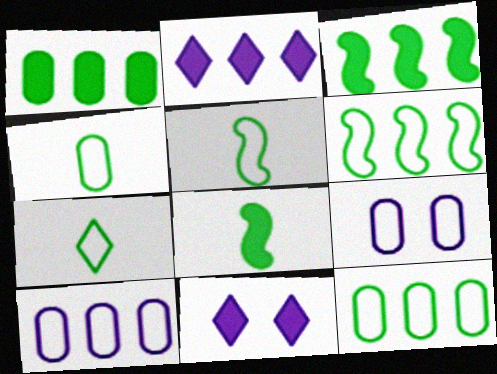[[4, 5, 7]]